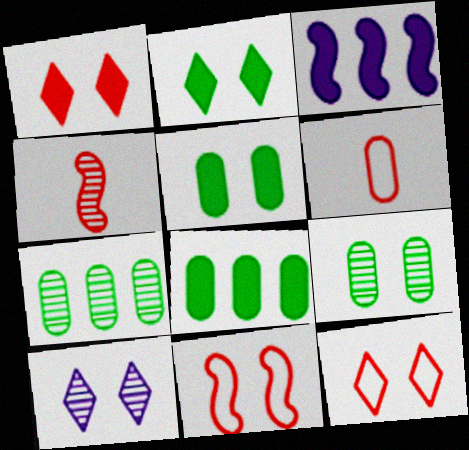[[2, 10, 12], 
[4, 7, 10], 
[5, 10, 11]]